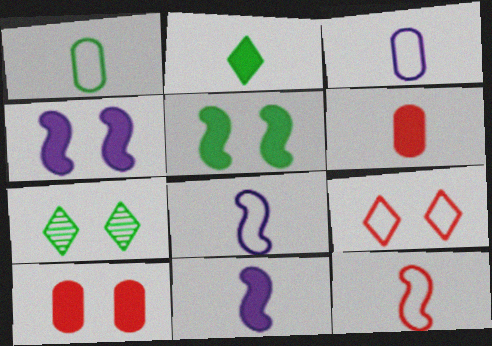[[2, 6, 11]]